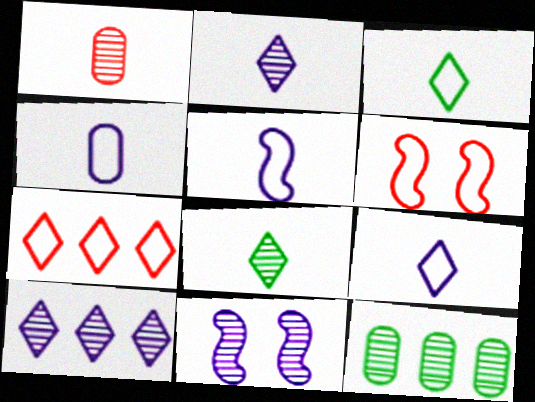[[4, 5, 9]]